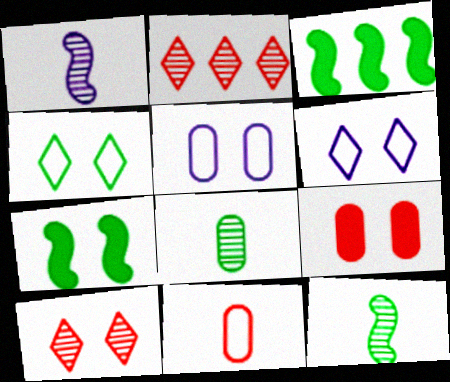[[3, 4, 8], 
[5, 7, 10]]